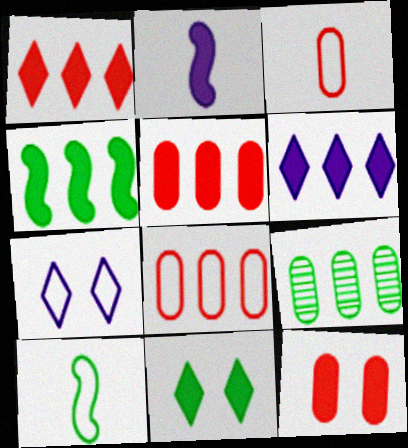[[2, 5, 11], 
[4, 5, 6], 
[7, 8, 10], 
[9, 10, 11]]